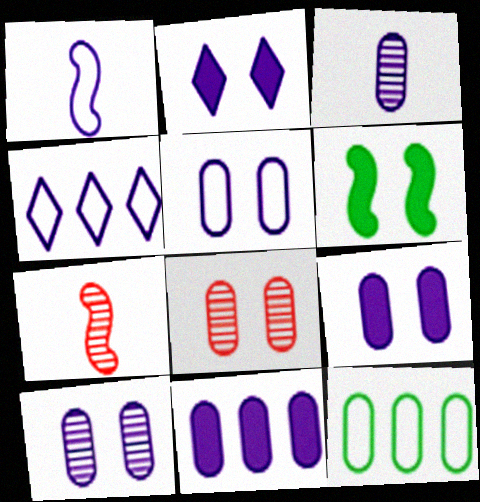[[1, 4, 5], 
[2, 7, 12], 
[3, 5, 11], 
[5, 9, 10]]